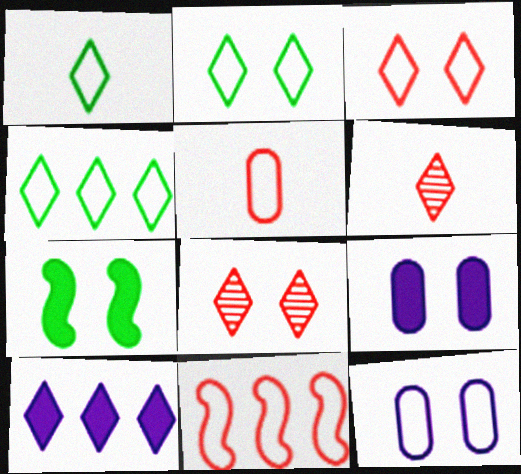[[1, 2, 4], 
[1, 8, 10], 
[1, 11, 12], 
[2, 6, 10], 
[3, 5, 11], 
[7, 8, 12]]